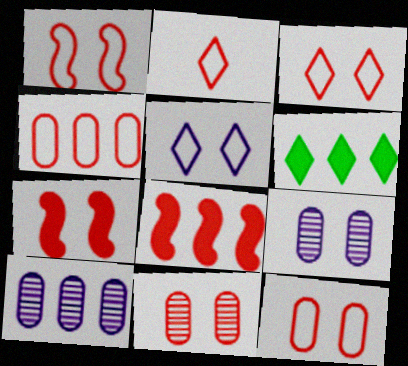[[1, 2, 4], 
[1, 3, 12], 
[2, 8, 11], 
[3, 7, 11]]